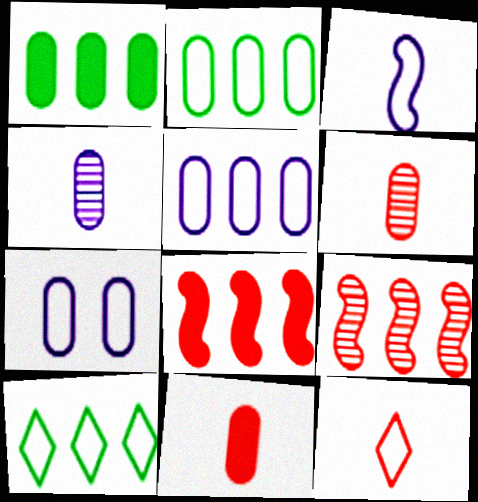[[1, 6, 7]]